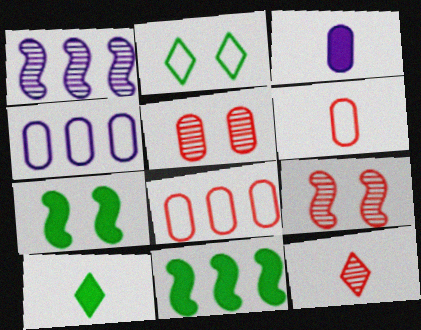[[4, 7, 12], 
[4, 9, 10]]